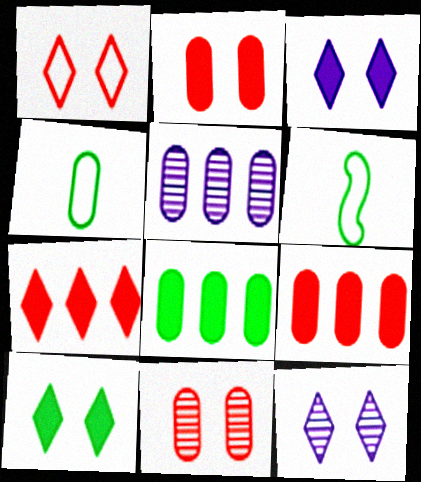[[1, 10, 12], 
[2, 4, 5], 
[6, 9, 12]]